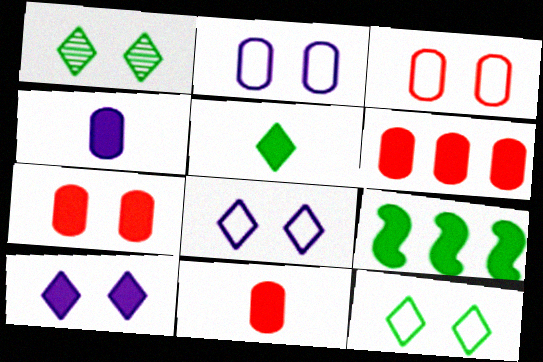[[6, 7, 11], 
[9, 10, 11]]